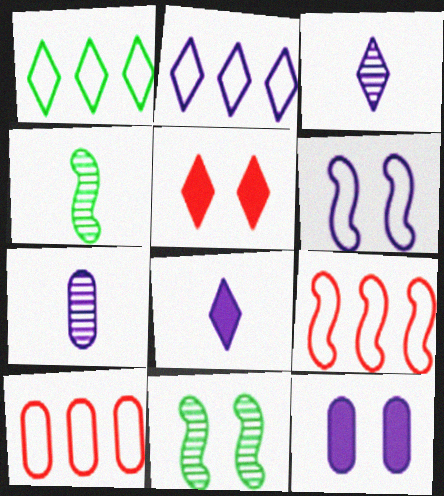[[1, 3, 5], 
[8, 10, 11]]